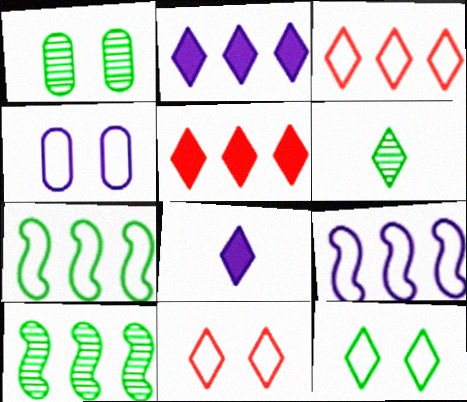[[1, 6, 10], 
[2, 6, 11]]